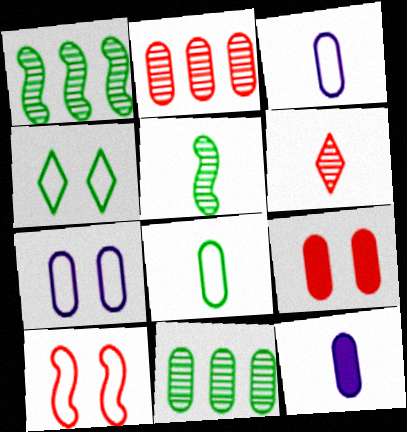[[3, 9, 11], 
[4, 7, 10]]